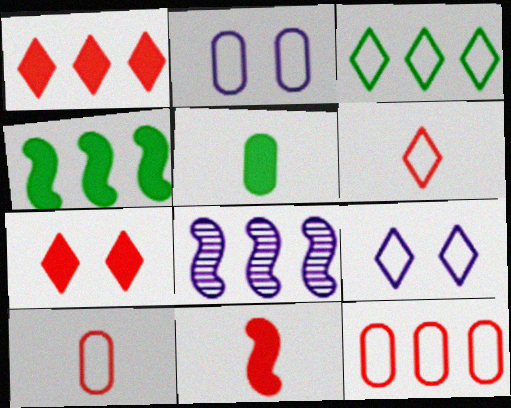[[3, 6, 9]]